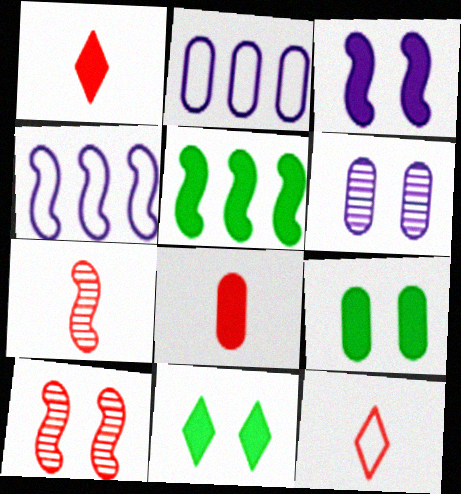[[2, 7, 11], 
[5, 6, 12], 
[7, 8, 12]]